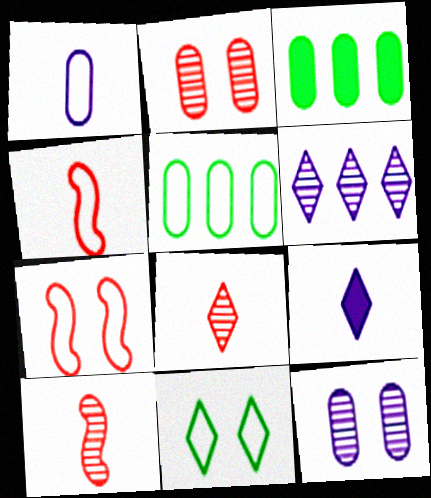[[1, 2, 3]]